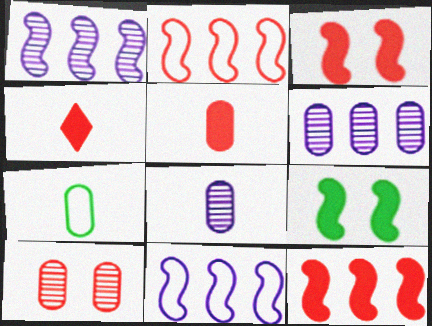[[2, 4, 10], 
[5, 7, 8]]